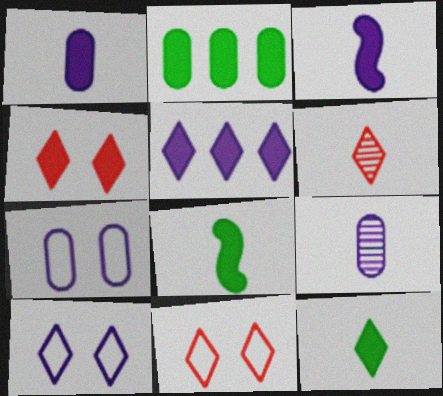[[2, 3, 4], 
[4, 5, 12]]